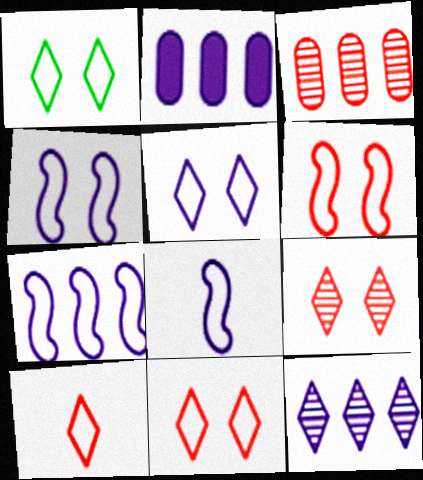[[1, 5, 11], 
[2, 7, 12], 
[4, 7, 8]]